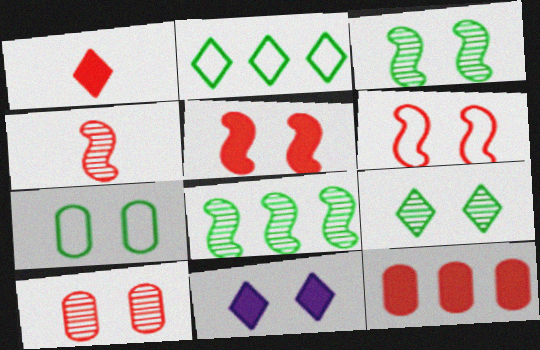[[1, 5, 12]]